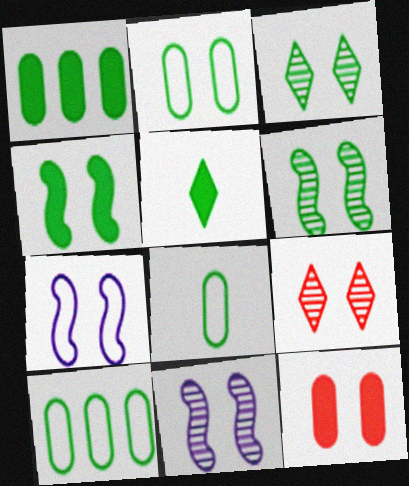[[1, 4, 5], 
[2, 3, 4], 
[2, 8, 10], 
[3, 7, 12], 
[5, 6, 10]]